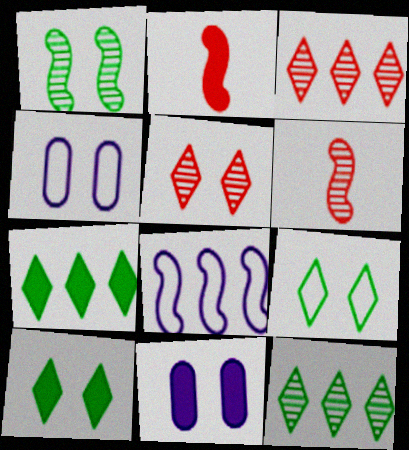[[1, 2, 8], 
[2, 4, 12], 
[2, 7, 11], 
[4, 6, 7]]